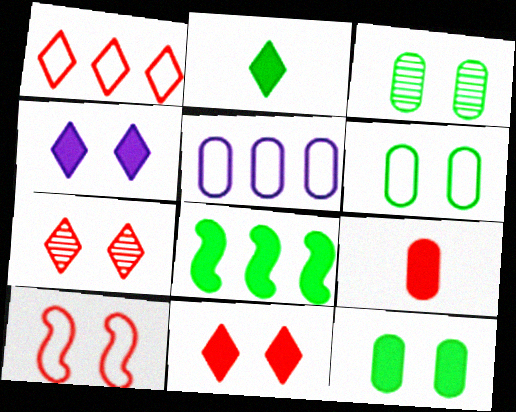[[2, 8, 12], 
[3, 4, 10], 
[3, 5, 9], 
[3, 6, 12], 
[4, 8, 9]]